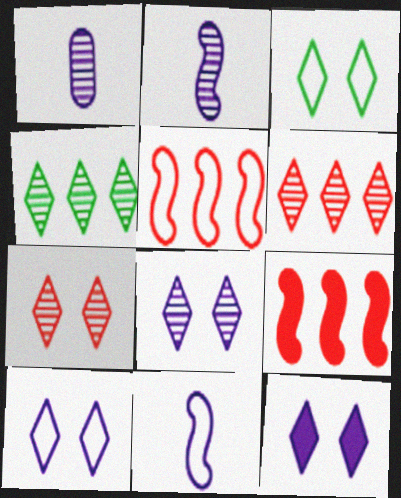[[1, 3, 9], 
[3, 7, 12], 
[8, 10, 12]]